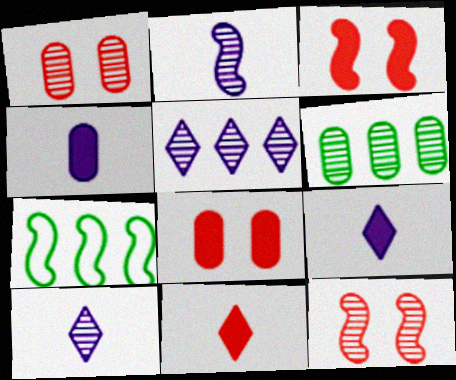[[1, 7, 9], 
[2, 3, 7], 
[6, 10, 12], 
[7, 8, 10]]